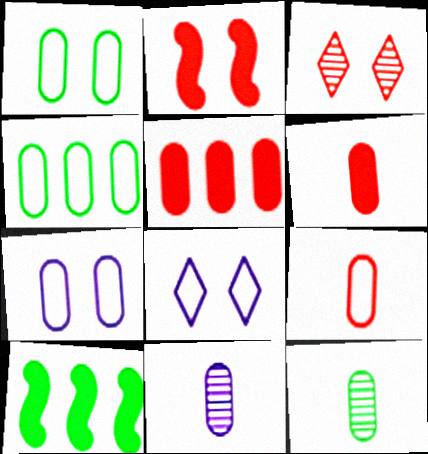[[1, 5, 11], 
[4, 7, 9], 
[5, 7, 12]]